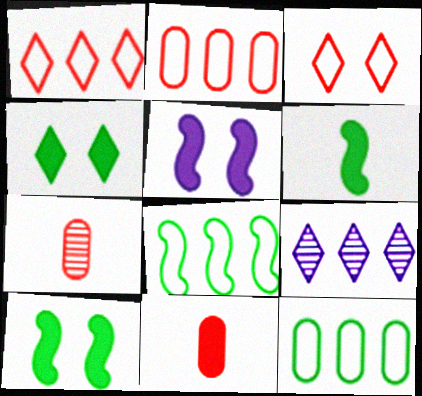[]